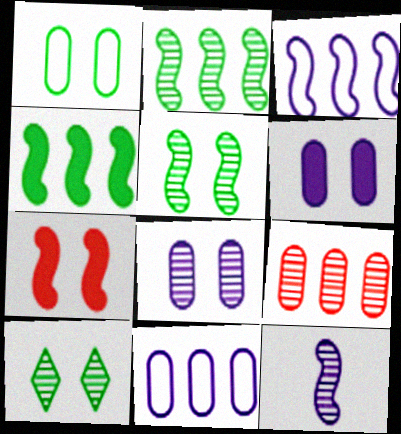[[9, 10, 12]]